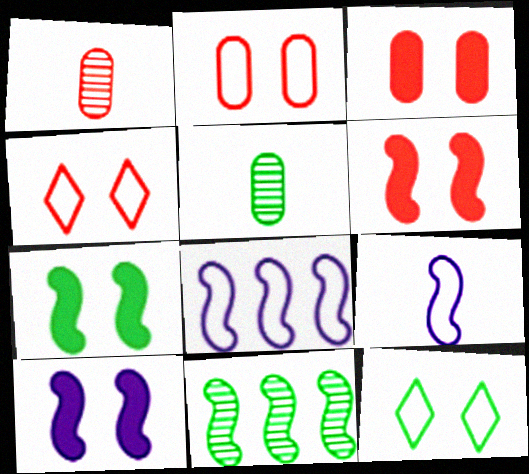[[6, 7, 10], 
[6, 9, 11]]